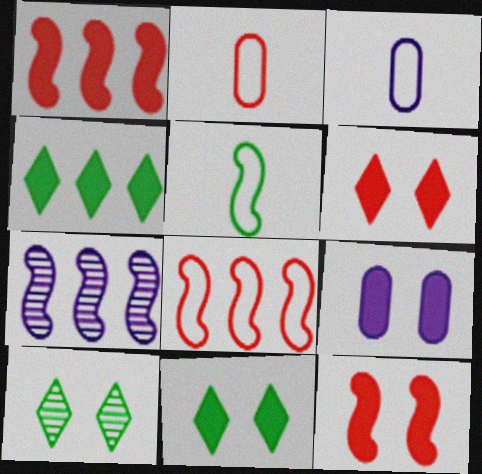[[1, 3, 10], 
[2, 7, 11], 
[5, 7, 12], 
[9, 11, 12]]